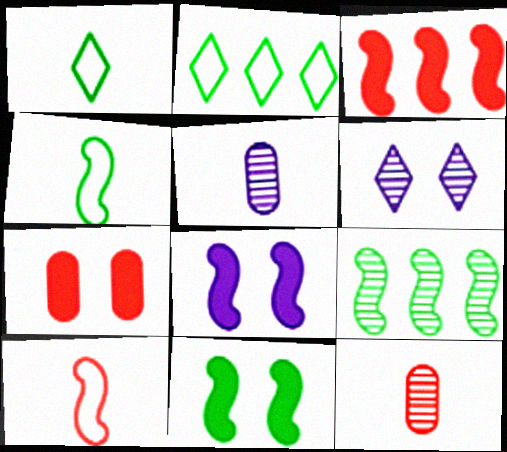[[2, 8, 12], 
[4, 9, 11], 
[6, 9, 12], 
[8, 9, 10]]